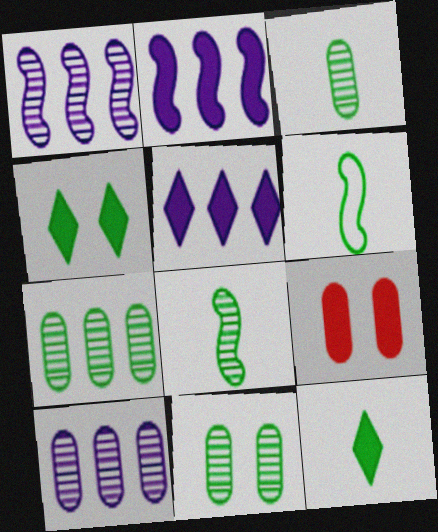[[2, 9, 12], 
[3, 6, 12], 
[3, 7, 11], 
[4, 6, 7]]